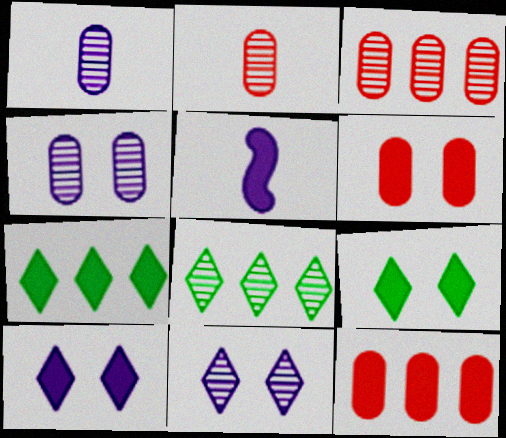[[5, 6, 7], 
[5, 9, 12]]